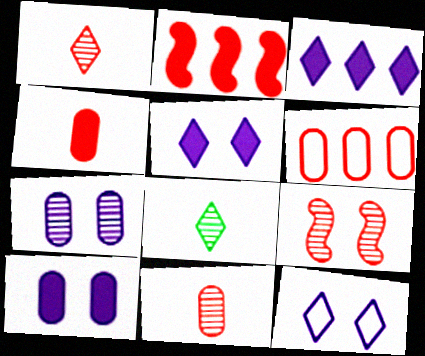[]